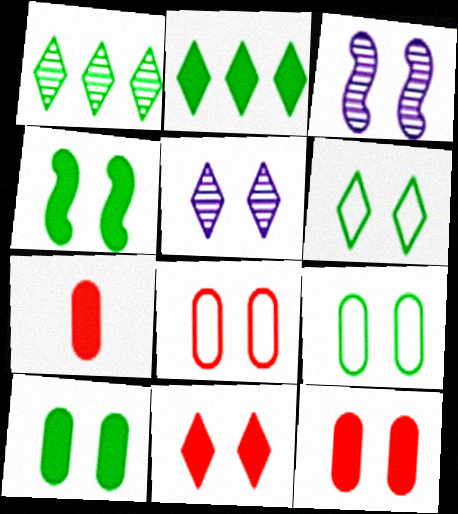[[3, 6, 12], 
[3, 9, 11], 
[4, 5, 8], 
[5, 6, 11]]